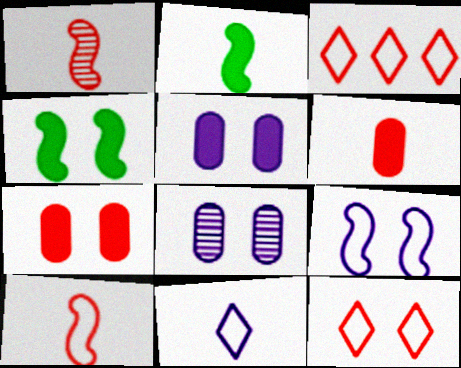[[1, 3, 7], 
[2, 3, 8], 
[4, 8, 12]]